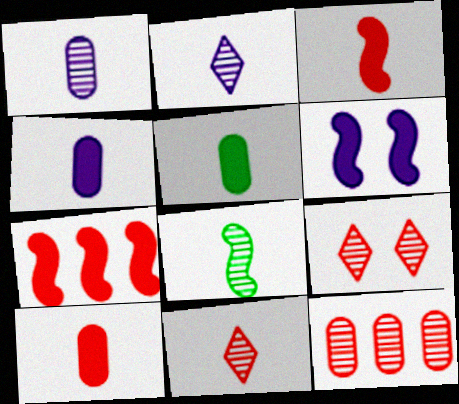[[1, 8, 11], 
[4, 5, 10]]